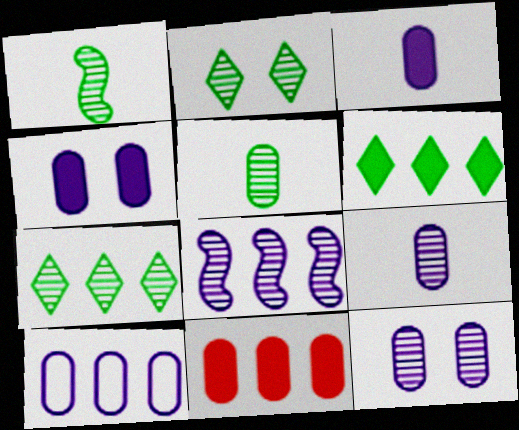[[3, 10, 12], 
[4, 9, 10]]